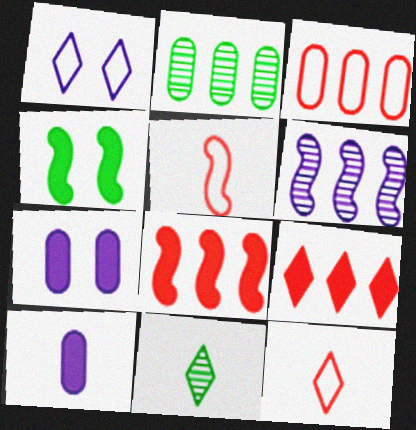[[1, 6, 10], 
[1, 9, 11], 
[4, 5, 6], 
[4, 9, 10], 
[5, 10, 11]]